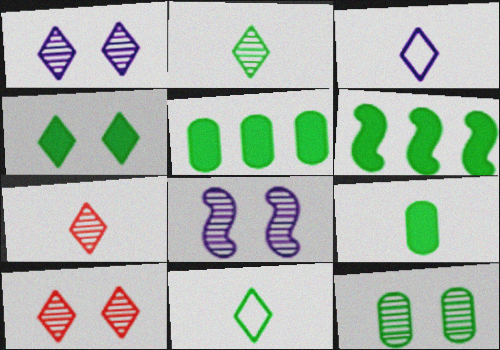[[4, 6, 9], 
[6, 11, 12], 
[8, 10, 12]]